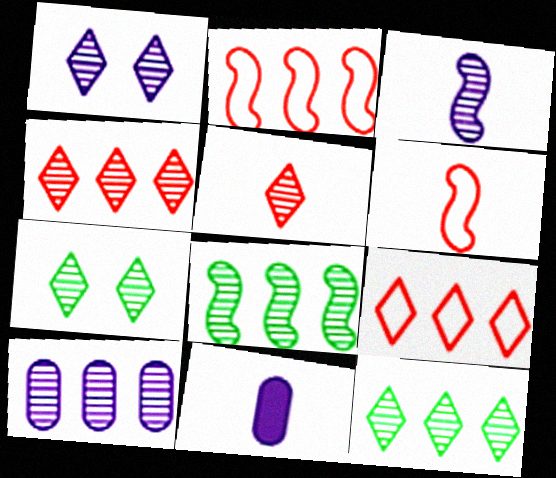[[1, 3, 10], 
[1, 5, 12], 
[2, 7, 11], 
[4, 8, 10]]